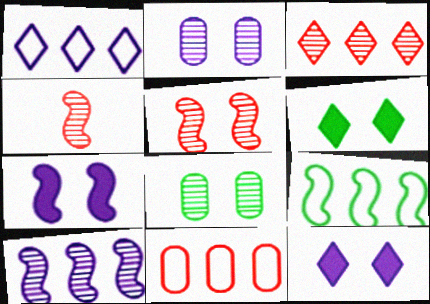[[1, 9, 11], 
[4, 7, 9]]